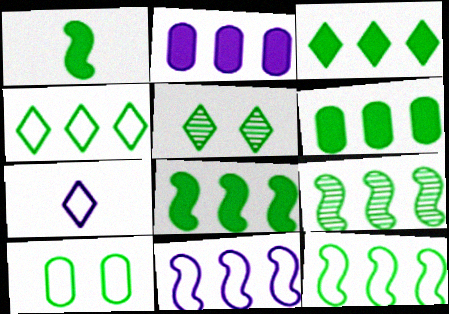[[3, 6, 8], 
[4, 6, 9], 
[8, 9, 12]]